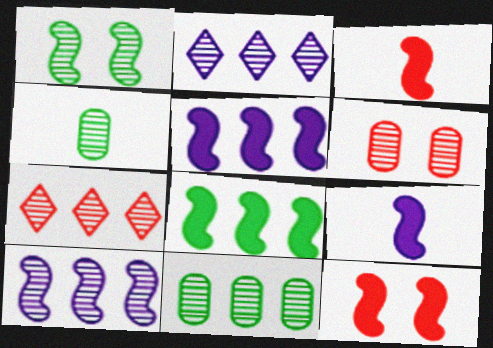[[7, 10, 11], 
[8, 9, 12]]